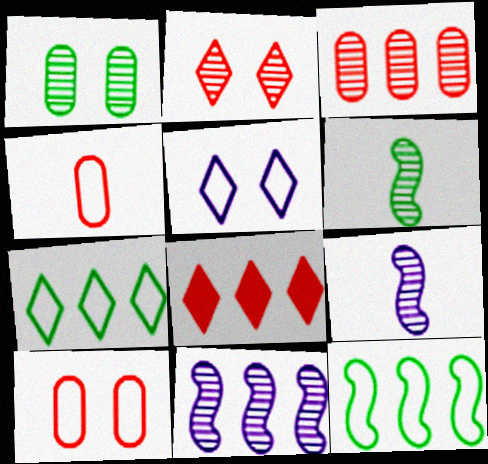[[4, 5, 12]]